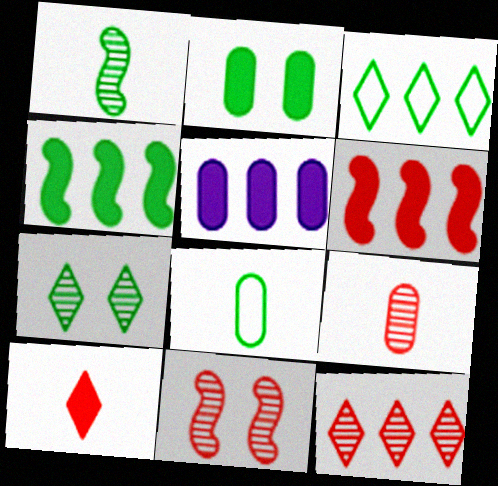[[1, 2, 3], 
[4, 7, 8], 
[9, 11, 12]]